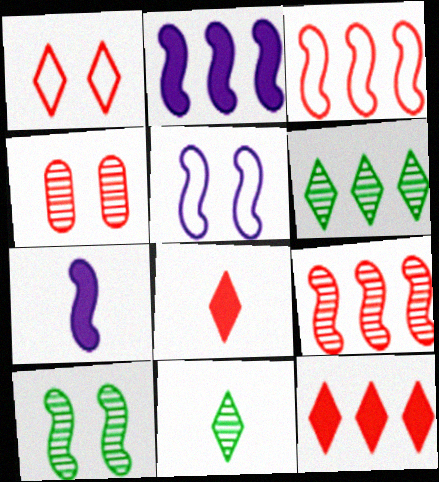[[3, 4, 8], 
[3, 7, 10]]